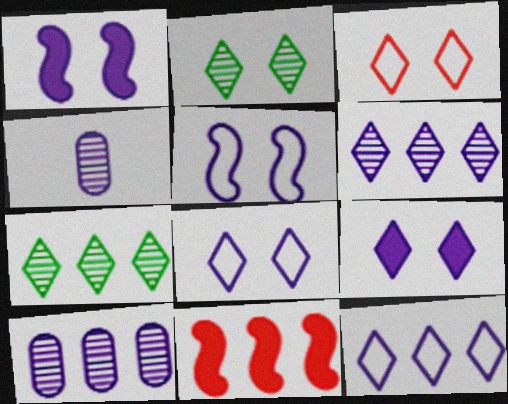[[1, 4, 12], 
[2, 3, 9]]